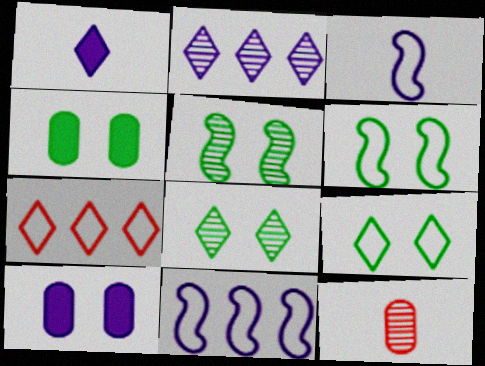[[1, 7, 8], 
[2, 3, 10], 
[2, 5, 12], 
[4, 5, 9], 
[4, 6, 8]]